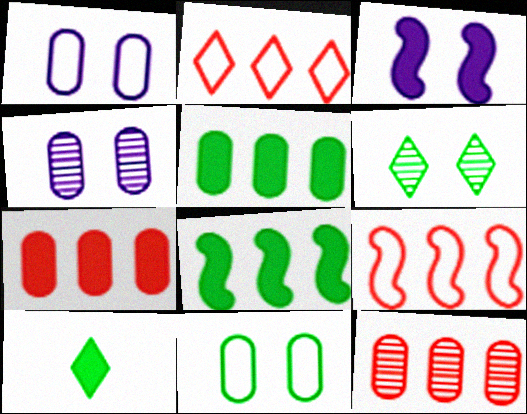[[3, 7, 10], 
[4, 9, 10]]